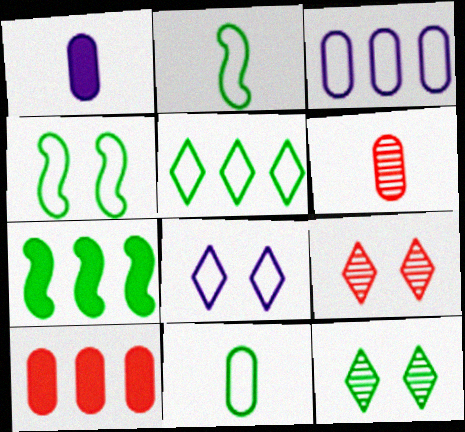[[1, 6, 11], 
[4, 5, 11], 
[6, 7, 8], 
[7, 11, 12]]